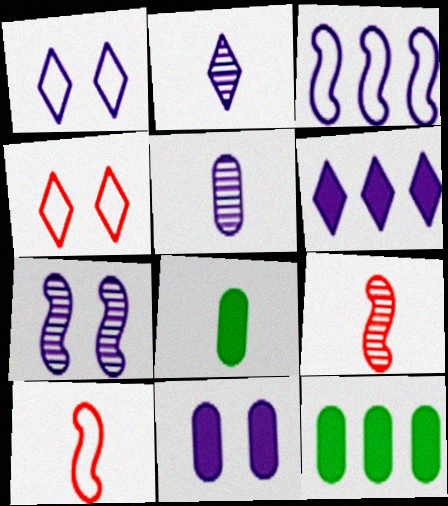[[1, 2, 6], 
[1, 7, 11], 
[1, 9, 12], 
[2, 3, 11], 
[2, 8, 10]]